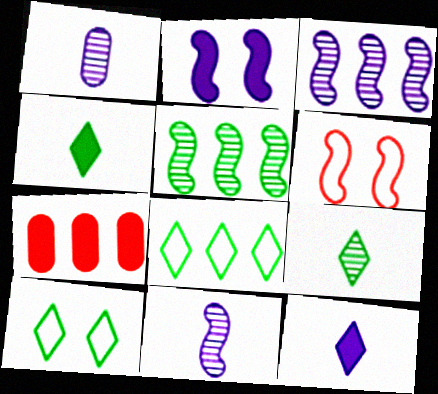[[2, 4, 7], 
[3, 7, 8], 
[7, 10, 11]]